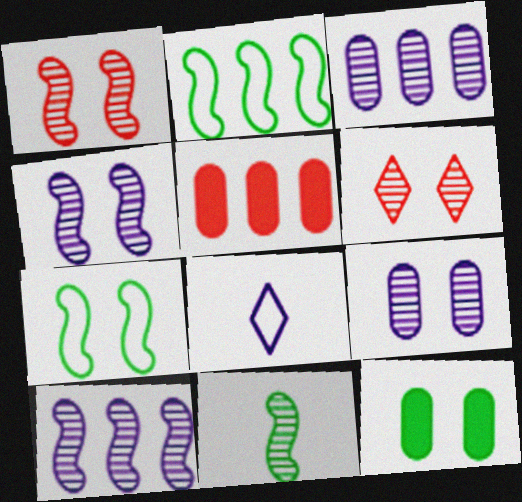[[1, 10, 11], 
[3, 6, 11]]